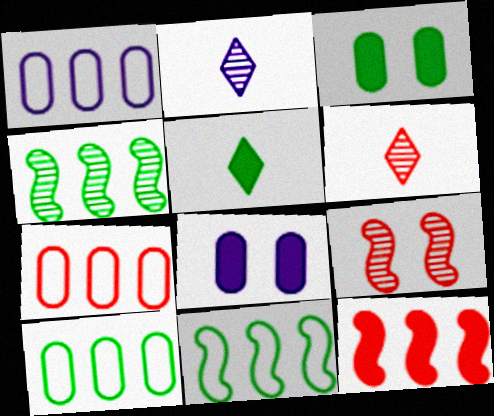[[1, 5, 9], 
[1, 7, 10], 
[5, 8, 12], 
[6, 8, 11]]